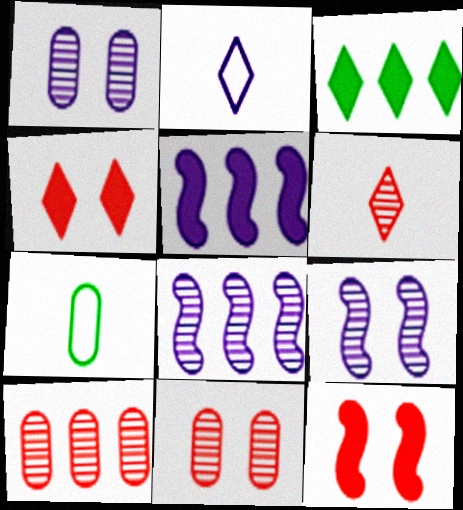[[1, 2, 5], 
[4, 7, 8]]